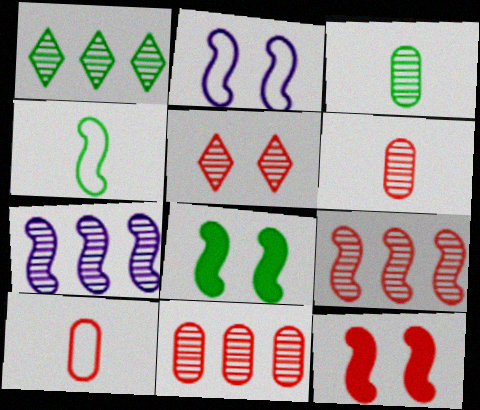[[1, 7, 11], 
[3, 5, 7], 
[4, 7, 12], 
[5, 6, 9]]